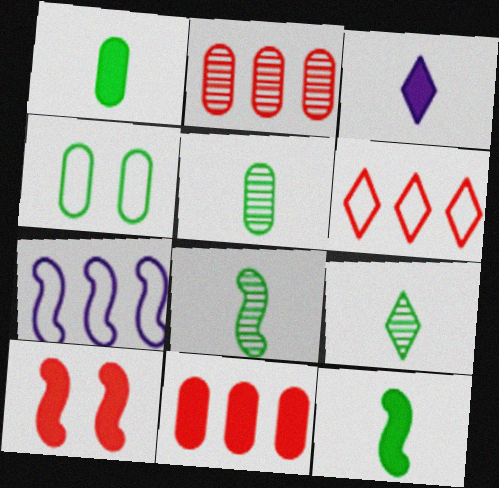[[5, 8, 9], 
[7, 8, 10]]